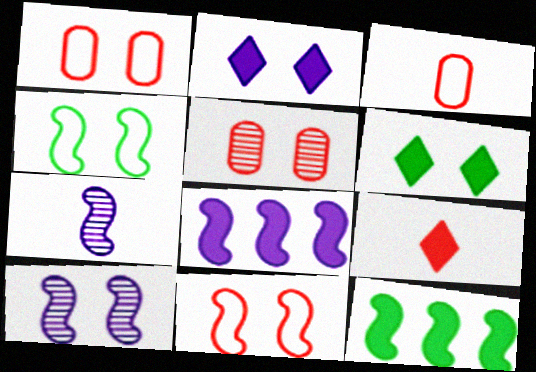[[1, 6, 10], 
[2, 4, 5], 
[7, 11, 12]]